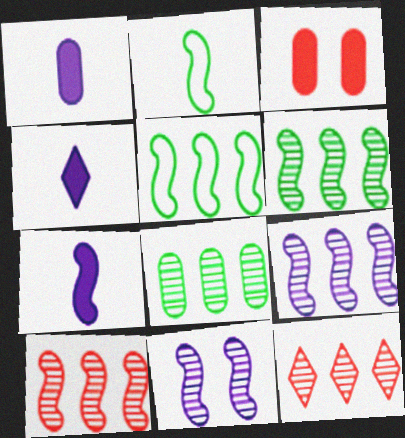[[1, 4, 7], 
[6, 9, 10], 
[8, 9, 12]]